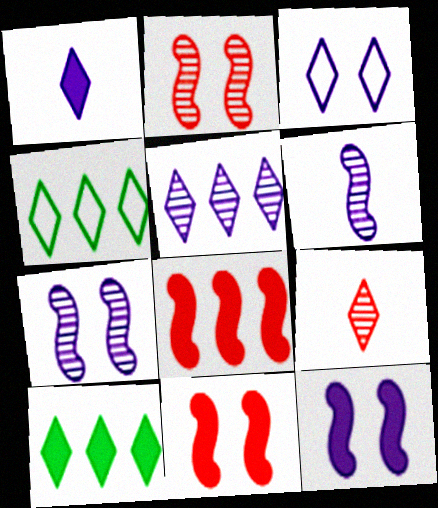[[1, 3, 5], 
[3, 9, 10]]